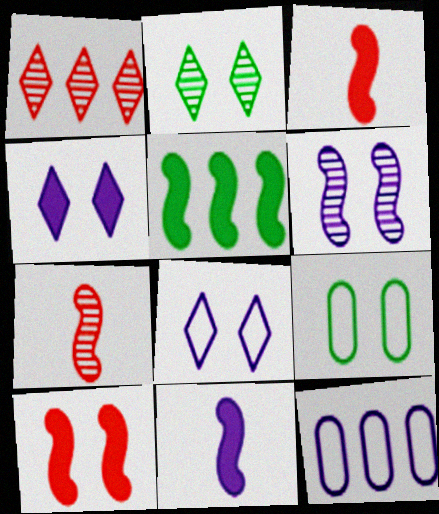[[1, 5, 12], 
[1, 9, 11], 
[2, 3, 12], 
[5, 10, 11]]